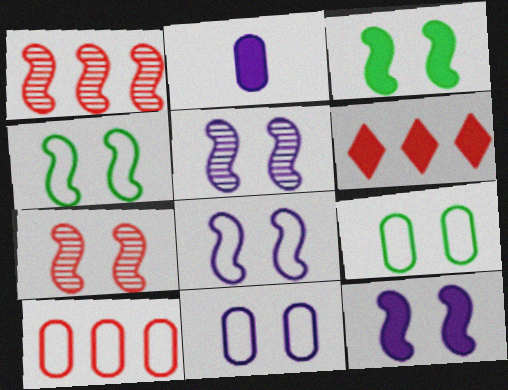[[1, 6, 10], 
[2, 3, 6], 
[3, 7, 8], 
[4, 7, 12], 
[5, 8, 12]]